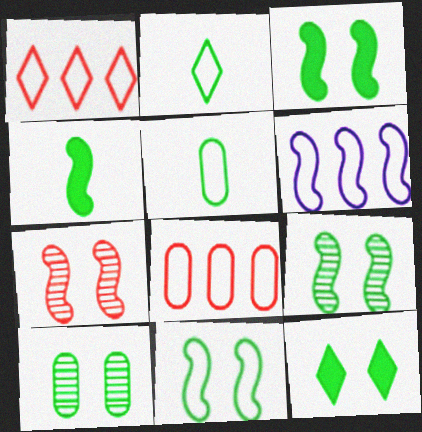[[3, 9, 11], 
[4, 6, 7], 
[10, 11, 12]]